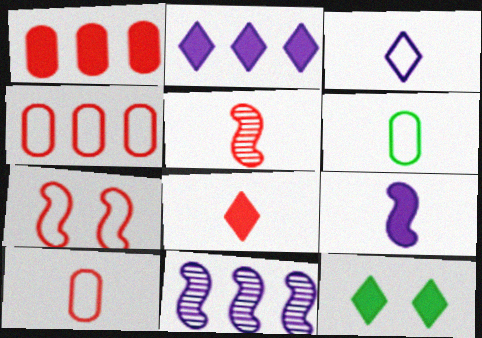[[1, 9, 12], 
[2, 8, 12], 
[5, 8, 10], 
[10, 11, 12]]